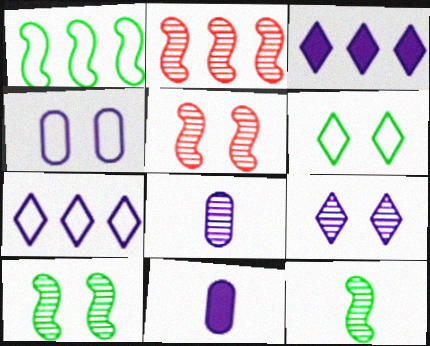[[2, 6, 11]]